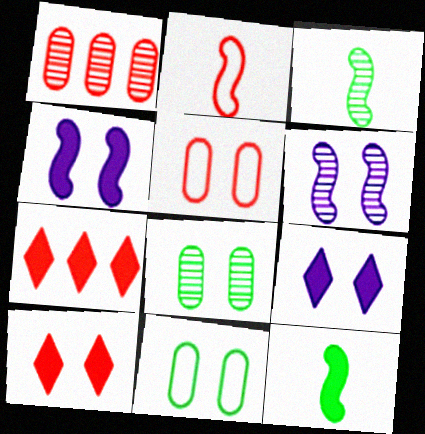[[1, 2, 10], 
[6, 10, 11]]